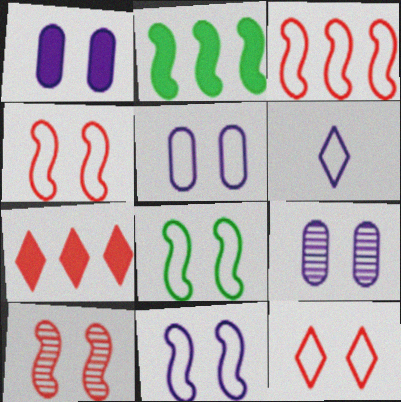[[1, 5, 9], 
[4, 8, 11], 
[5, 8, 12]]